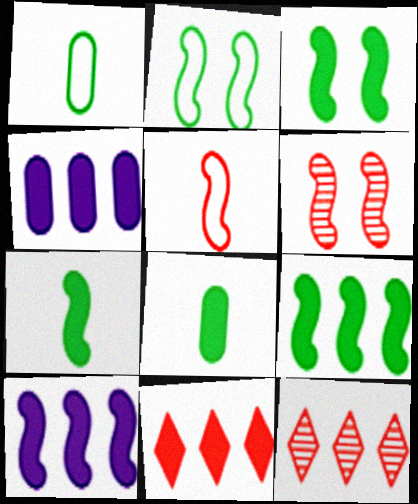[[3, 7, 9], 
[4, 9, 11]]